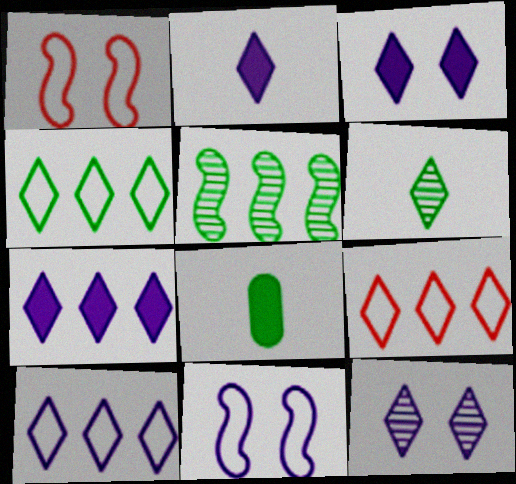[[2, 3, 7], 
[2, 10, 12], 
[3, 6, 9], 
[4, 9, 10]]